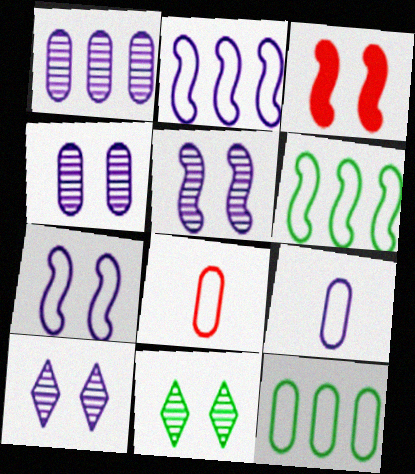[[4, 5, 10]]